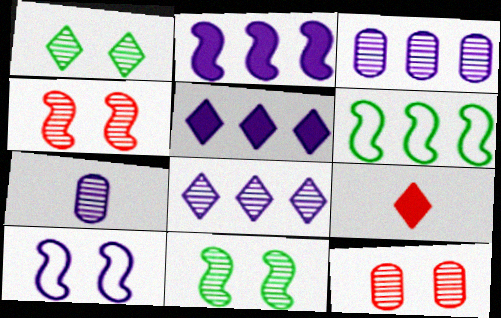[[5, 7, 10]]